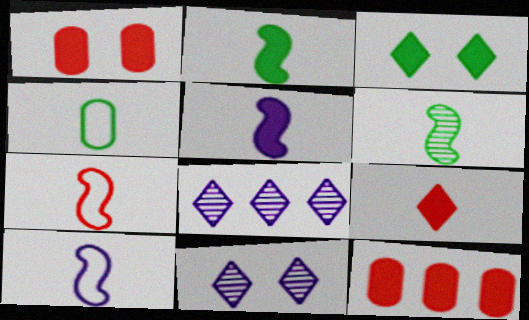[[3, 5, 12], 
[5, 6, 7]]